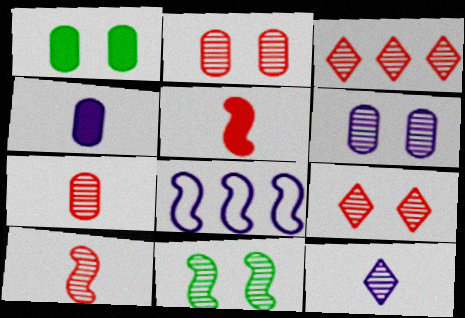[[2, 3, 10], 
[5, 8, 11], 
[6, 9, 11]]